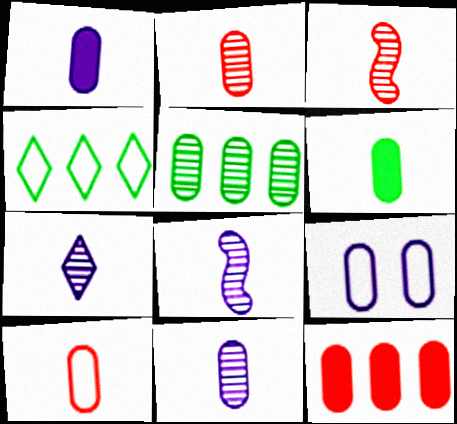[[6, 10, 11], 
[7, 8, 11]]